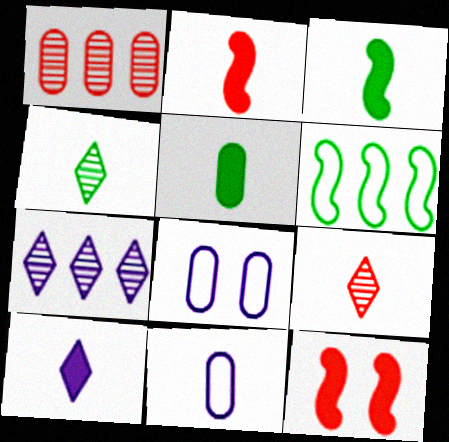[[1, 5, 8], 
[2, 4, 11], 
[2, 5, 10], 
[3, 9, 11]]